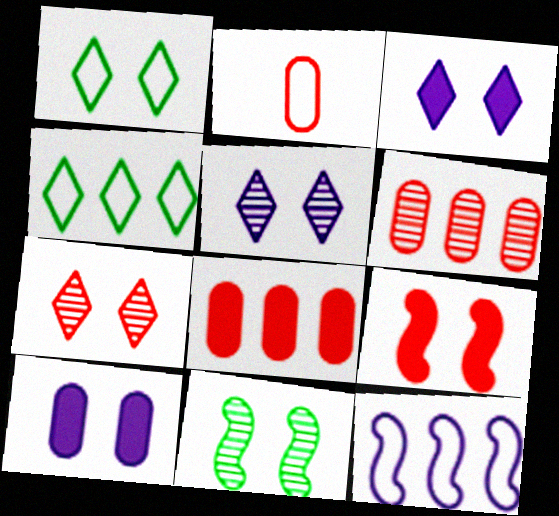[[1, 2, 12], 
[1, 3, 7]]